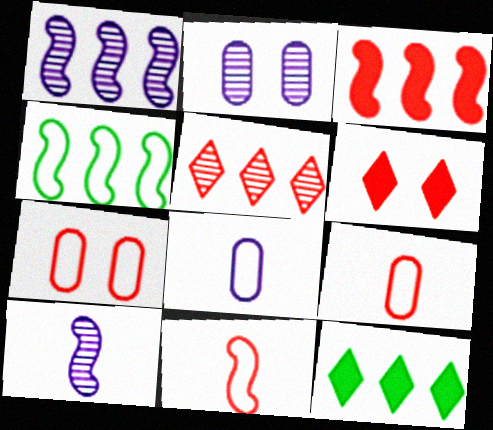[[1, 3, 4], 
[2, 11, 12], 
[7, 10, 12]]